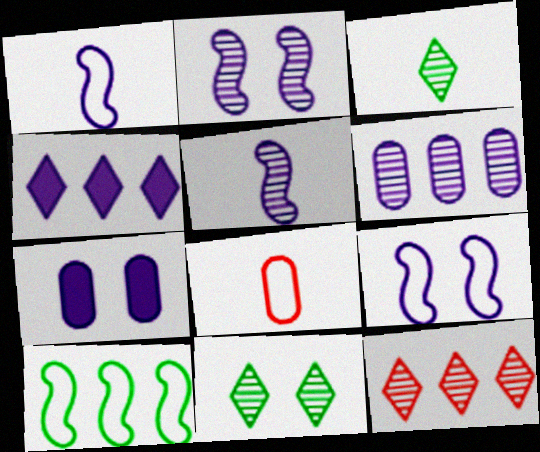[]